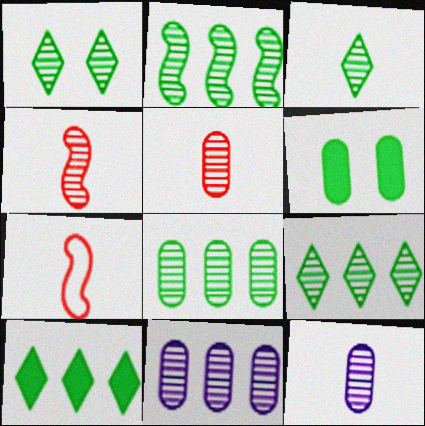[[1, 3, 9], 
[1, 4, 11], 
[2, 8, 9], 
[3, 4, 12]]